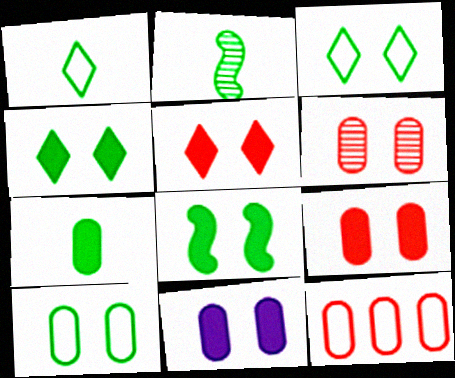[[1, 2, 7], 
[5, 8, 11], 
[6, 10, 11]]